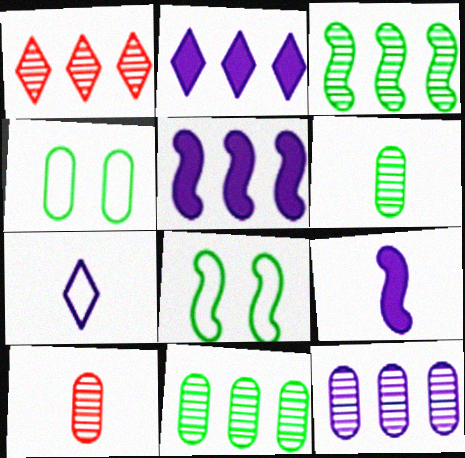[[1, 3, 12], 
[1, 4, 9], 
[2, 8, 10]]